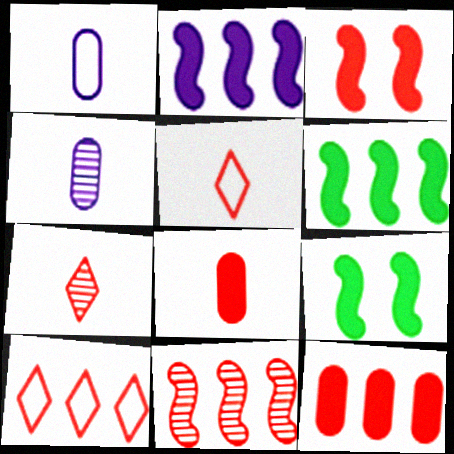[[4, 9, 10], 
[10, 11, 12]]